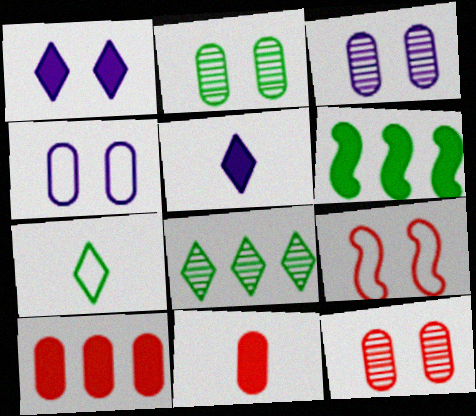[[1, 2, 9], 
[1, 6, 11], 
[2, 3, 12], 
[2, 6, 7]]